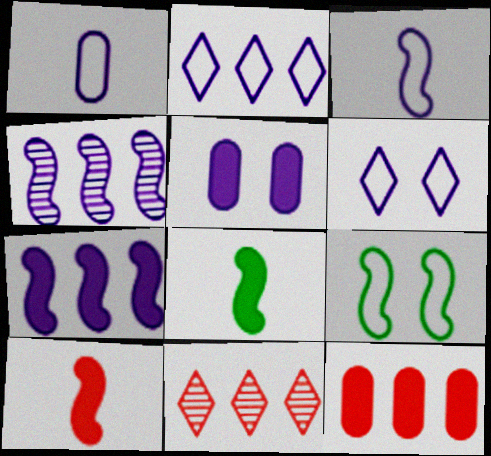[[4, 9, 10]]